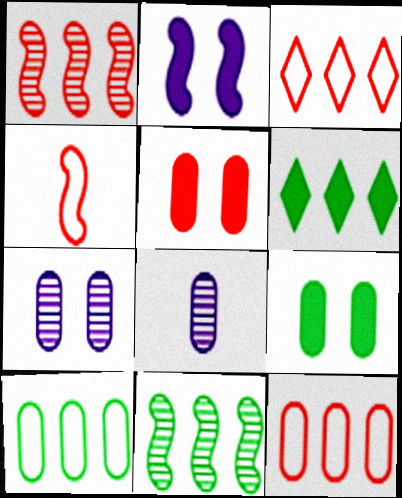[[2, 4, 11], 
[4, 6, 7], 
[5, 8, 10], 
[6, 10, 11], 
[8, 9, 12]]